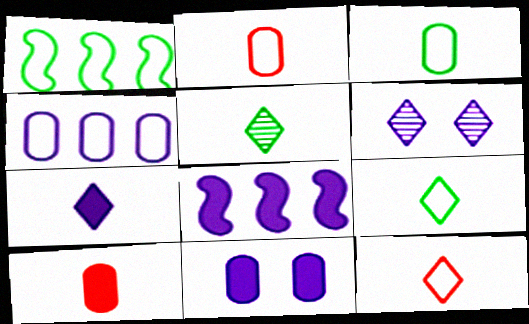[[1, 6, 10], 
[5, 7, 12], 
[7, 8, 11]]